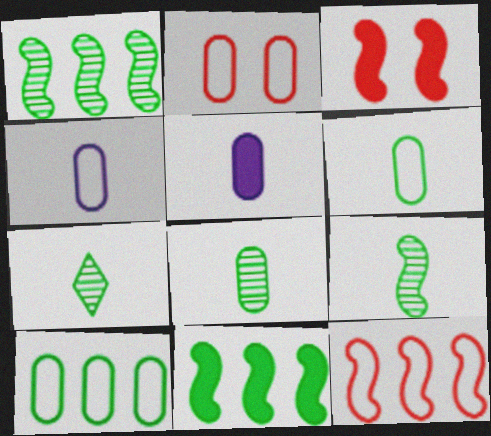[[2, 4, 10], 
[7, 8, 9]]